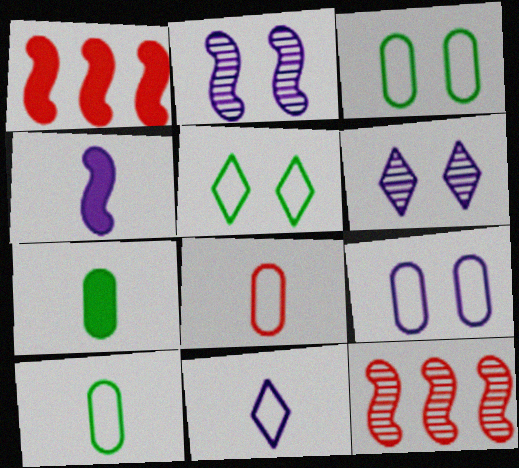[[1, 6, 10]]